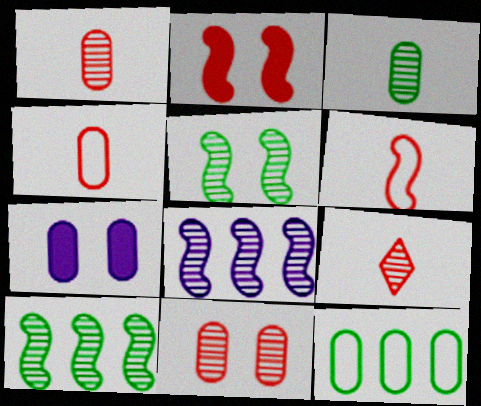[[1, 7, 12]]